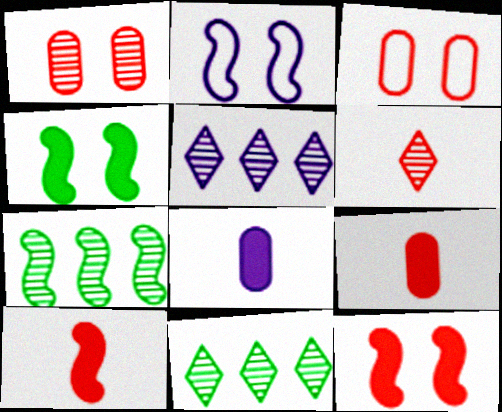[[2, 5, 8], 
[2, 7, 10], 
[2, 9, 11]]